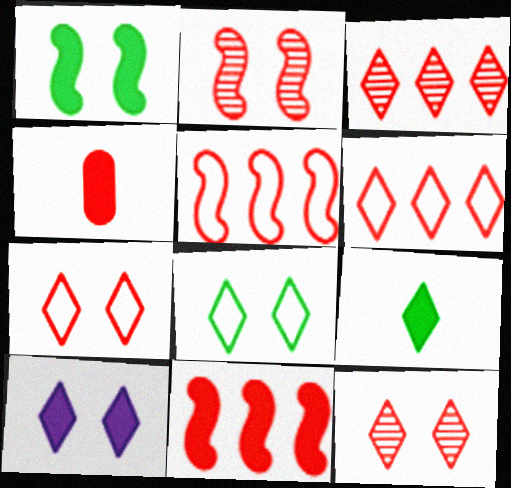[[2, 4, 6], 
[4, 5, 12], 
[8, 10, 12]]